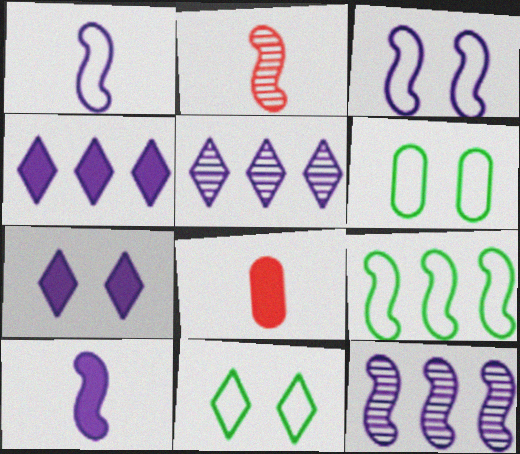[[2, 4, 6], 
[3, 10, 12], 
[8, 11, 12]]